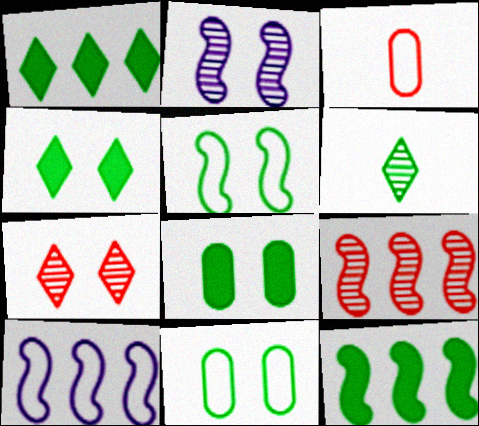[[1, 2, 3], 
[6, 11, 12], 
[9, 10, 12]]